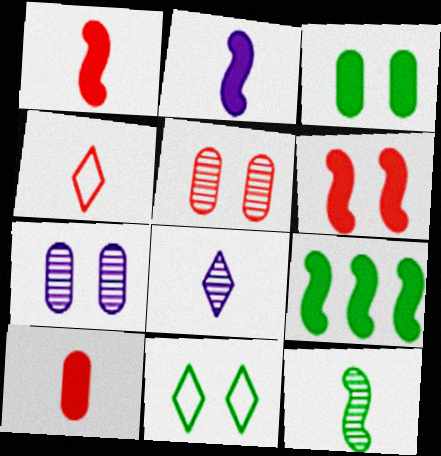[[2, 6, 9], 
[4, 7, 9], 
[6, 7, 11]]